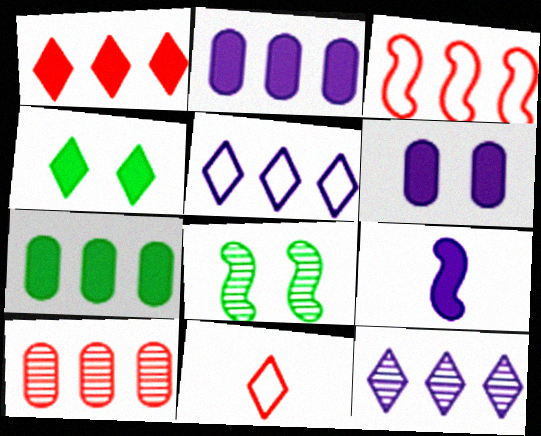[[1, 3, 10], 
[2, 8, 11], 
[3, 7, 12], 
[3, 8, 9], 
[4, 11, 12]]